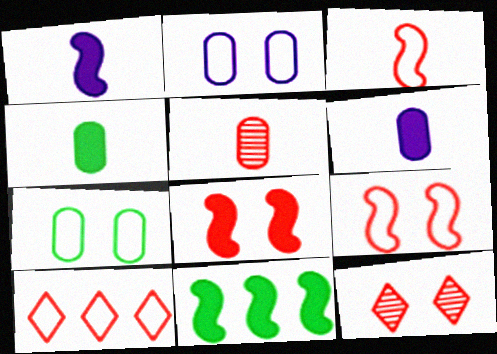[[1, 8, 11], 
[5, 8, 10]]